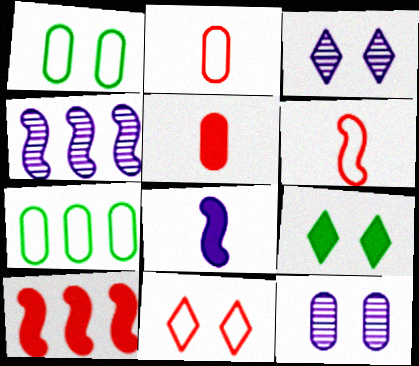[[2, 4, 9], 
[3, 9, 11], 
[5, 7, 12]]